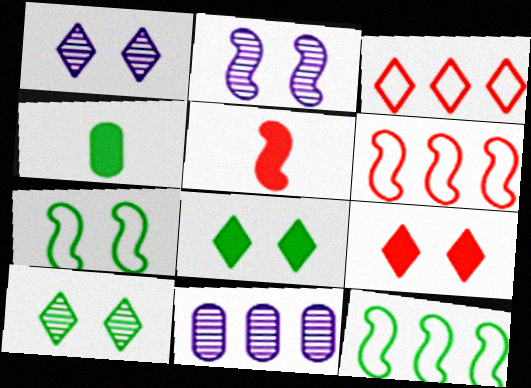[[1, 4, 6], 
[2, 3, 4], 
[2, 5, 12], 
[4, 10, 12]]